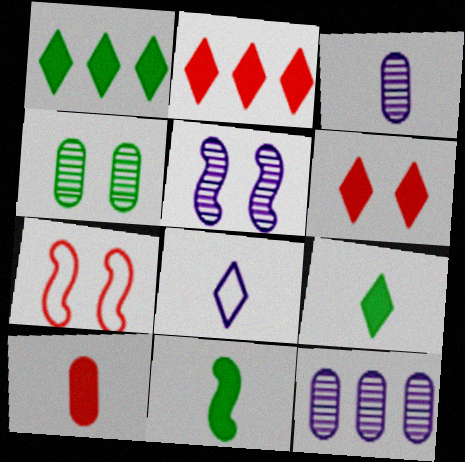[[1, 3, 7], 
[7, 9, 12]]